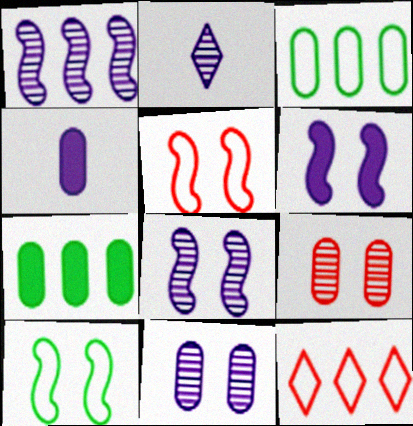[[1, 2, 11], 
[1, 7, 12], 
[2, 5, 7], 
[3, 4, 9]]